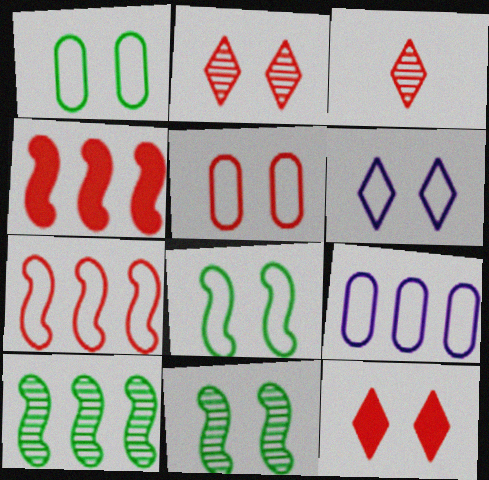[[3, 4, 5], 
[5, 6, 8]]